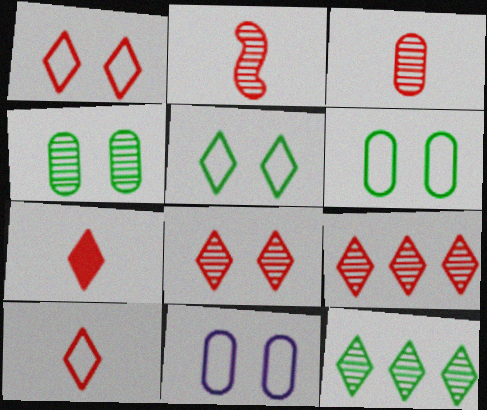[[1, 7, 9]]